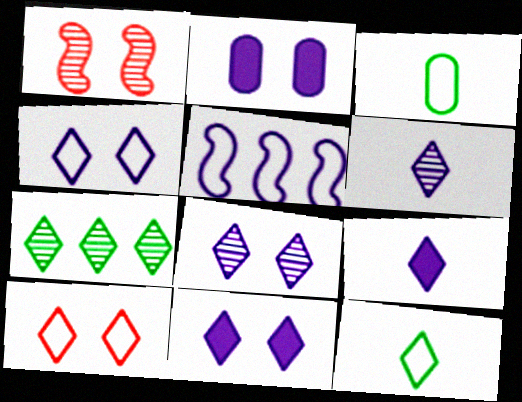[[2, 5, 6], 
[3, 5, 10], 
[4, 8, 11], 
[7, 9, 10]]